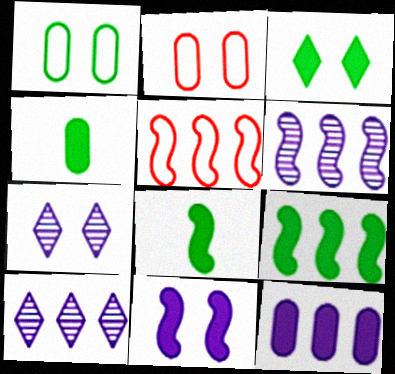[[2, 8, 10], 
[3, 4, 9], 
[4, 5, 7], 
[5, 6, 9]]